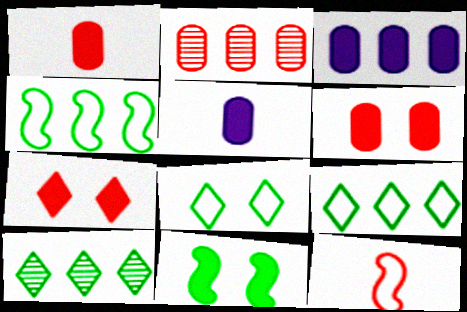[[2, 7, 12]]